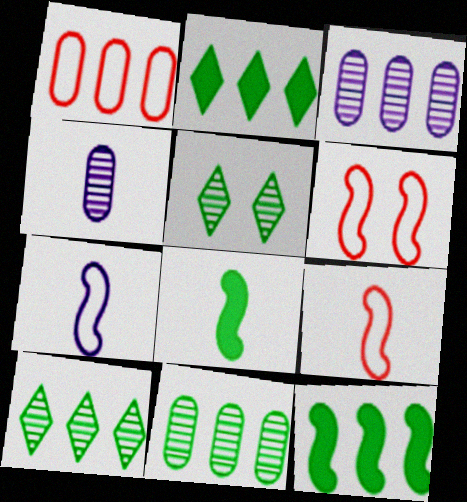[[2, 4, 6]]